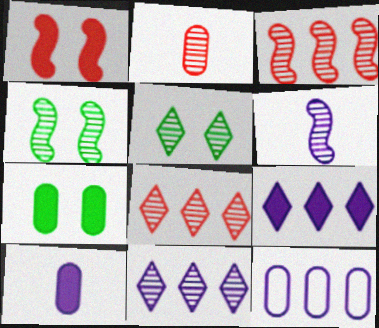[[2, 4, 11], 
[2, 7, 12], 
[3, 4, 6]]